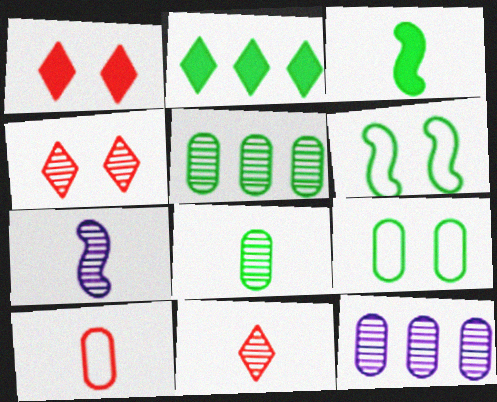[[2, 6, 8], 
[4, 5, 7], 
[7, 8, 11]]